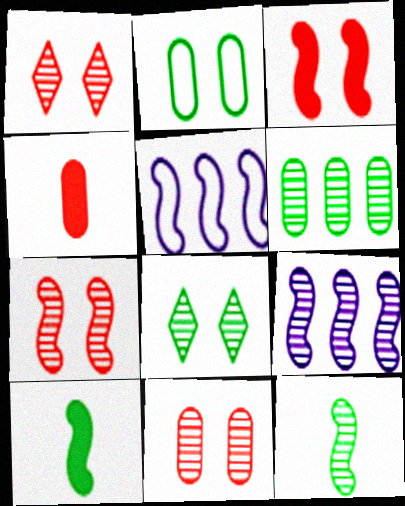[[1, 7, 11], 
[3, 5, 12], 
[4, 5, 8], 
[5, 7, 10], 
[6, 8, 12], 
[7, 9, 12]]